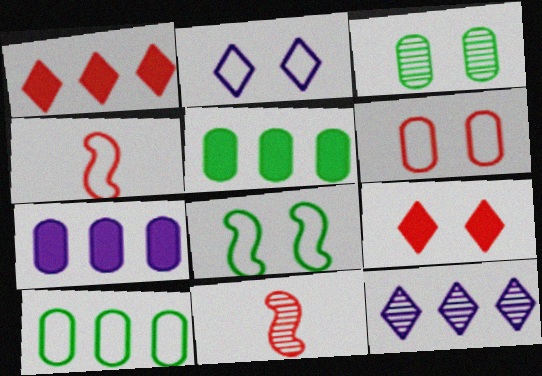[[1, 6, 11], 
[2, 4, 10], 
[2, 5, 11], 
[2, 6, 8], 
[3, 11, 12]]